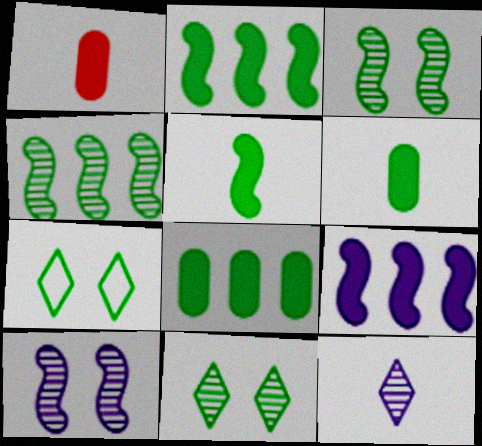[[4, 6, 7]]